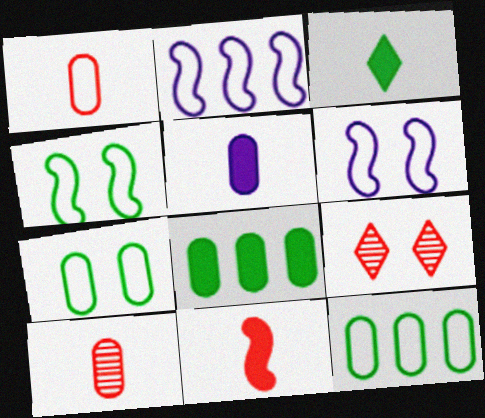[[3, 5, 11]]